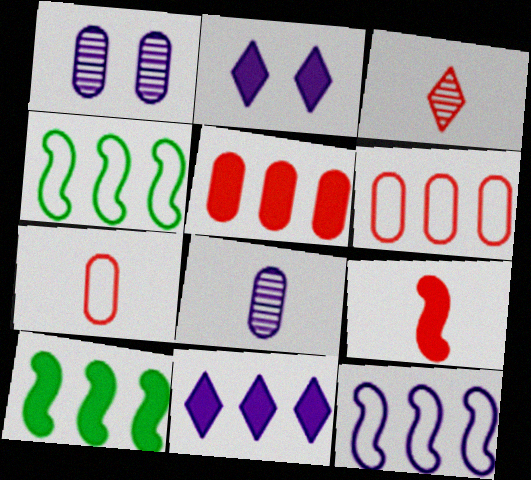[[2, 8, 12], 
[3, 7, 9], 
[5, 10, 11]]